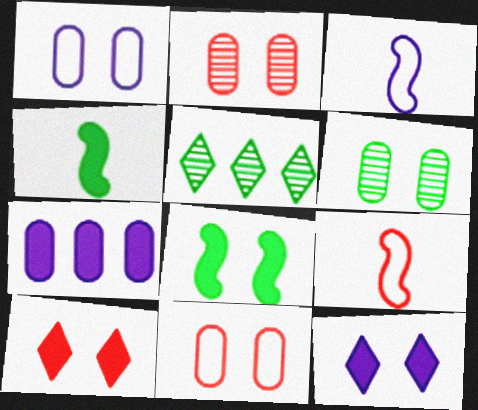[[4, 7, 10]]